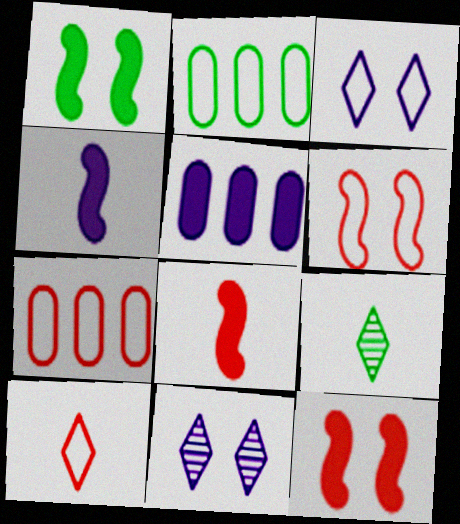[[1, 2, 9], 
[2, 8, 11], 
[5, 6, 9], 
[6, 7, 10]]